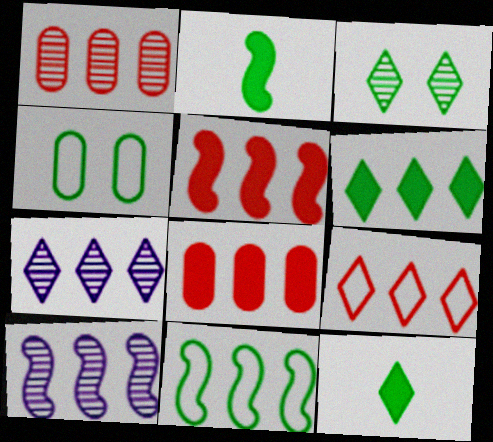[[1, 5, 9], 
[5, 10, 11], 
[6, 7, 9], 
[7, 8, 11]]